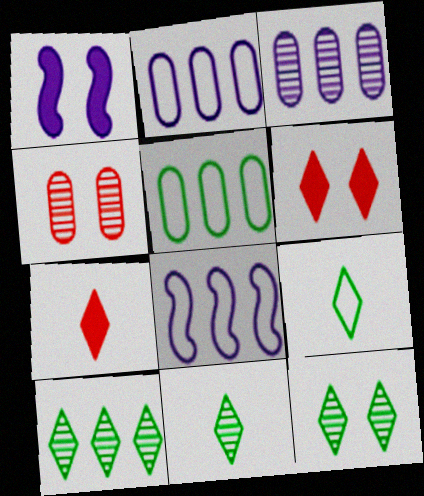[[10, 11, 12]]